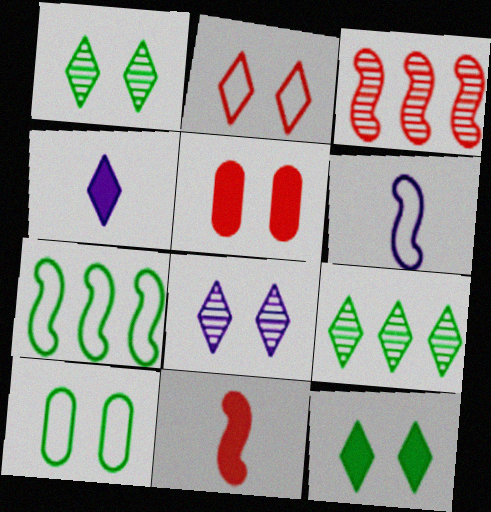[[2, 4, 9], 
[2, 8, 12], 
[3, 4, 10], 
[5, 6, 9]]